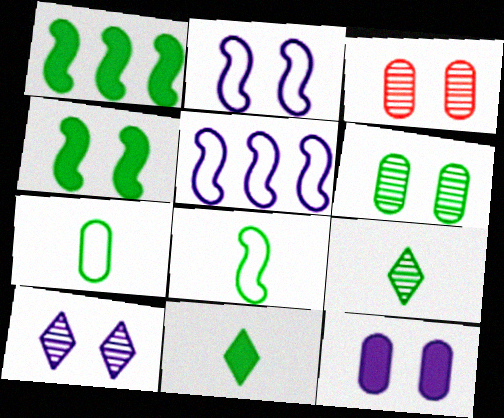[[2, 10, 12], 
[3, 5, 11]]